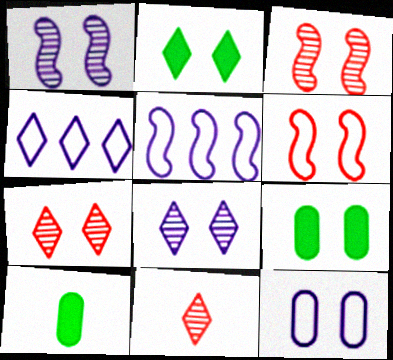[[2, 3, 12], 
[2, 4, 11], 
[3, 4, 10], 
[5, 7, 10], 
[5, 9, 11], 
[6, 8, 9]]